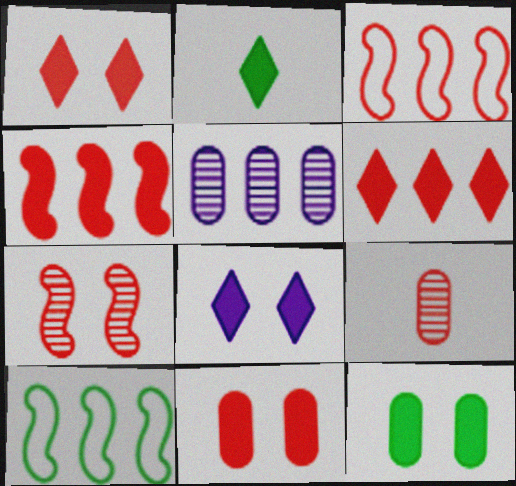[[1, 3, 9], 
[2, 6, 8], 
[5, 6, 10], 
[8, 9, 10]]